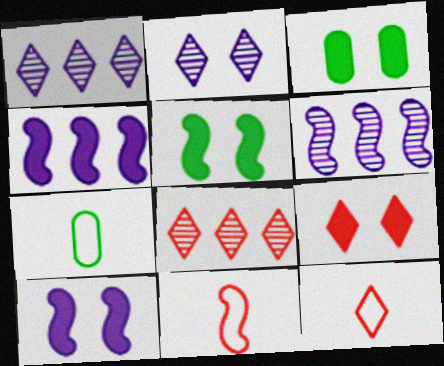[[1, 3, 11], 
[3, 6, 12], 
[3, 9, 10], 
[5, 6, 11], 
[6, 7, 9], 
[7, 8, 10], 
[8, 9, 12]]